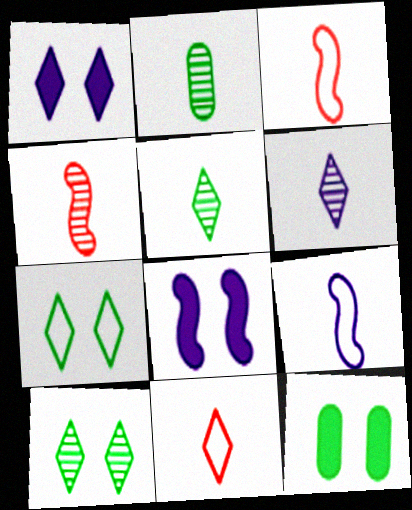[[2, 4, 6]]